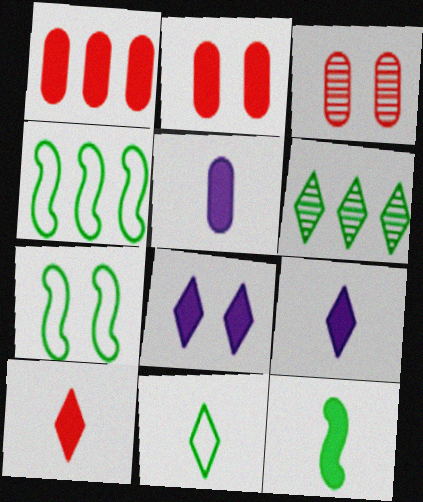[[1, 8, 12], 
[3, 4, 9], 
[3, 7, 8], 
[5, 10, 12]]